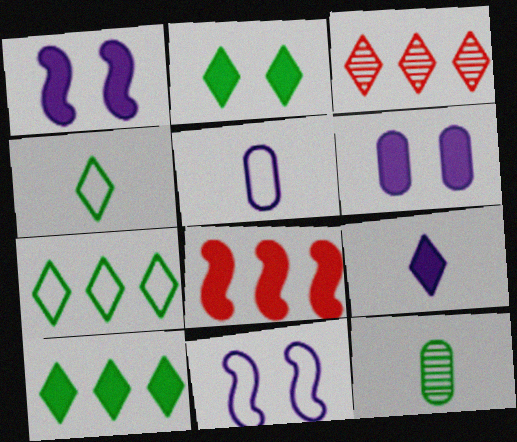[]